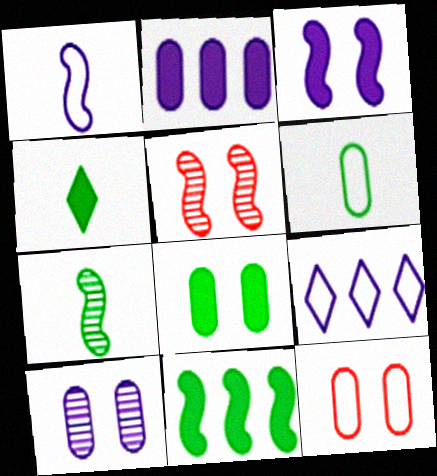[[1, 5, 11], 
[4, 6, 7], 
[4, 8, 11], 
[8, 10, 12]]